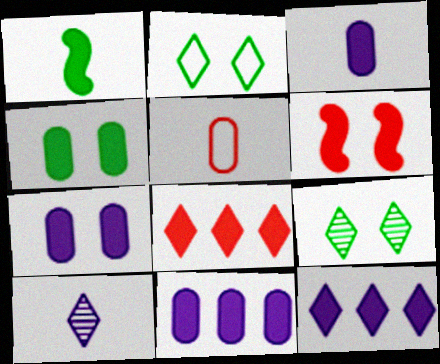[[1, 5, 10], 
[1, 7, 8], 
[2, 8, 10], 
[3, 7, 11]]